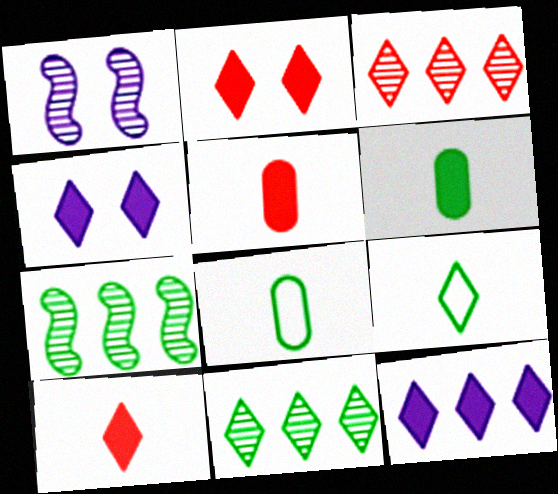[[3, 4, 9]]